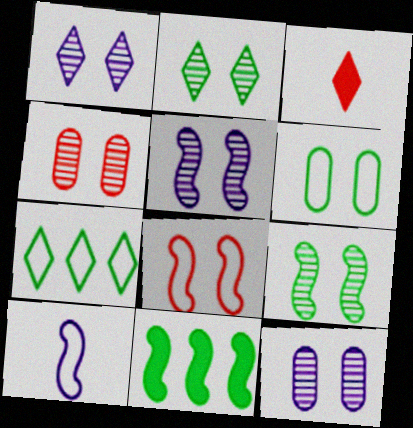[[1, 3, 7], 
[1, 4, 9], 
[1, 5, 12], 
[2, 4, 5]]